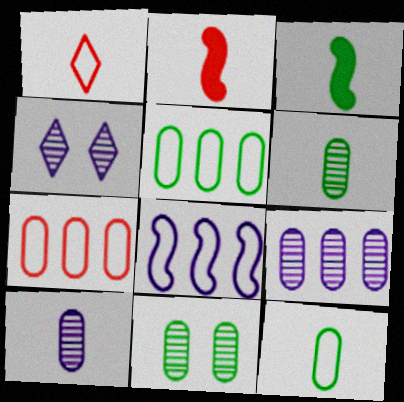[[1, 3, 10], 
[2, 4, 5], 
[3, 4, 7]]